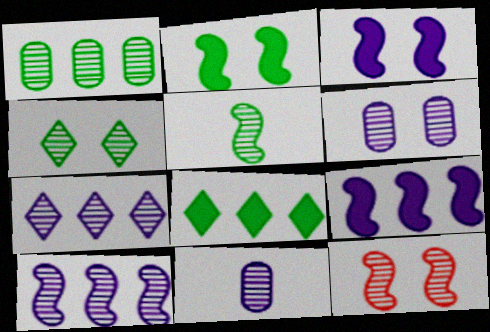[[1, 4, 5], 
[4, 6, 12], 
[5, 10, 12]]